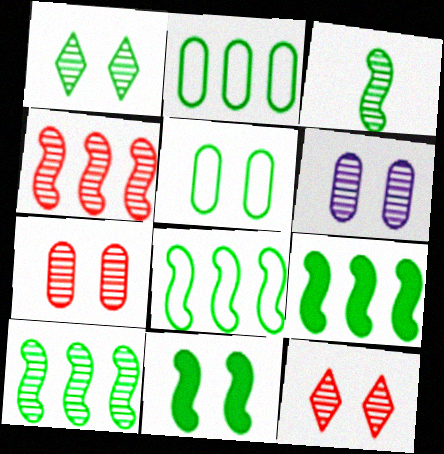[[1, 5, 11], 
[3, 8, 11], 
[8, 9, 10]]